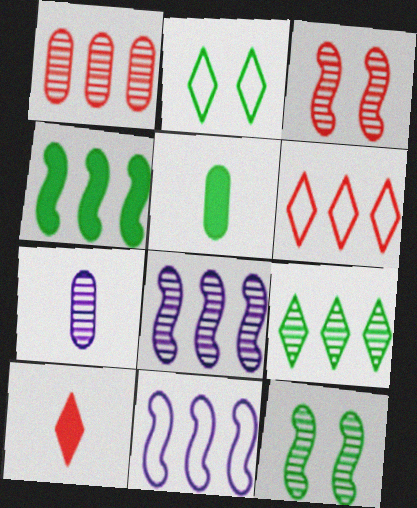[[1, 8, 9], 
[3, 7, 9]]